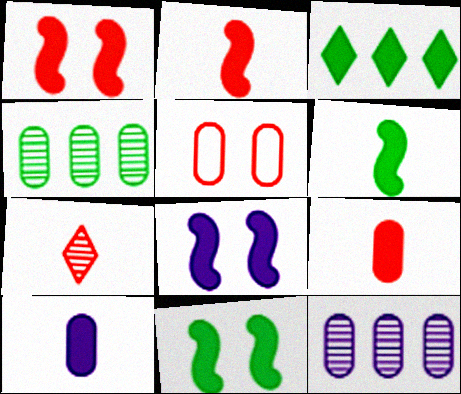[[1, 3, 10], 
[1, 8, 11], 
[3, 8, 9], 
[4, 5, 10]]